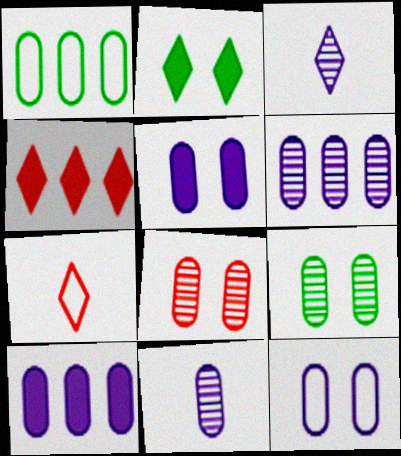[[10, 11, 12]]